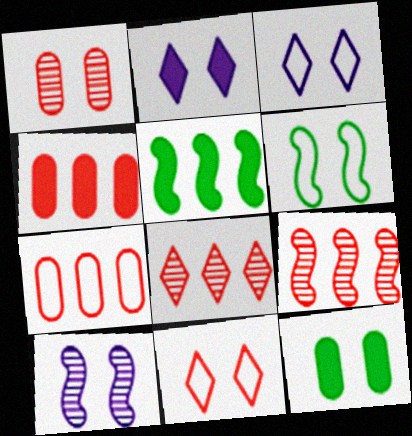[[1, 2, 6], 
[10, 11, 12]]